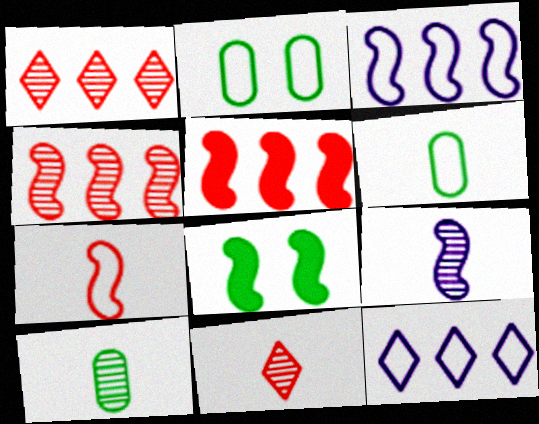[[2, 7, 12], 
[9, 10, 11]]